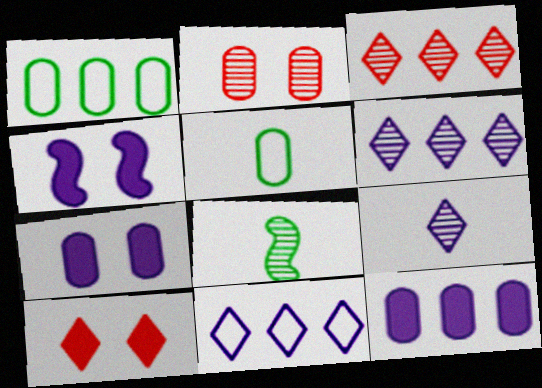[[2, 5, 12], 
[2, 6, 8], 
[3, 4, 5]]